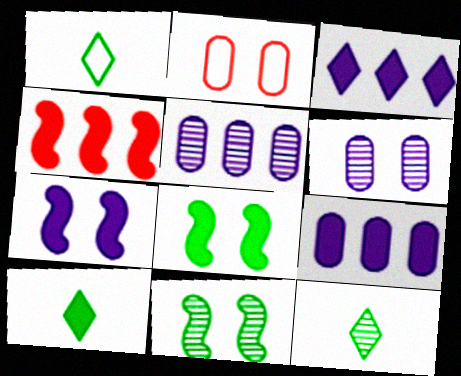[[1, 4, 6], 
[1, 10, 12]]